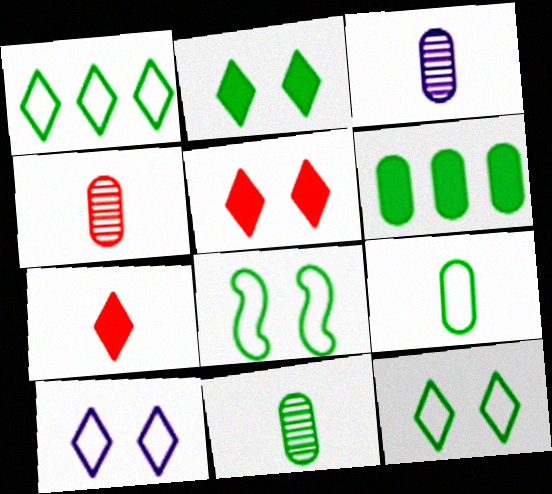[[1, 8, 9], 
[3, 4, 11]]